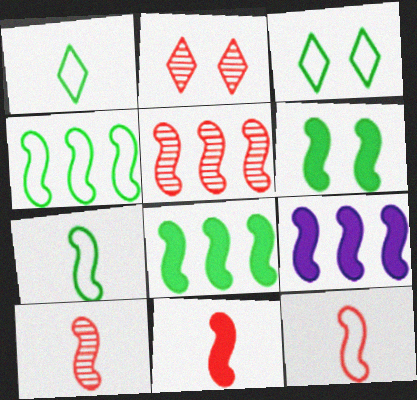[[4, 5, 9], 
[6, 9, 11], 
[10, 11, 12]]